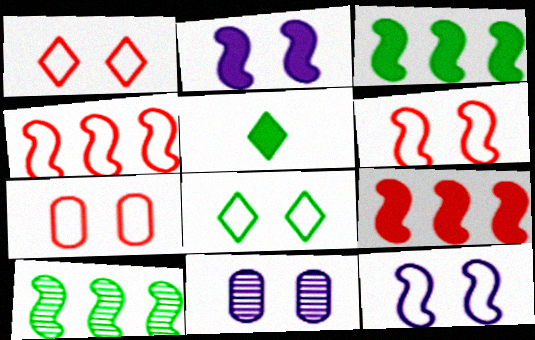[[1, 6, 7], 
[4, 5, 11], 
[7, 8, 12]]